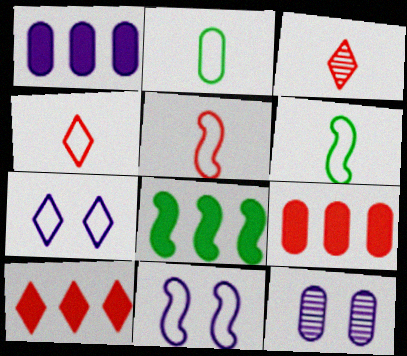[[1, 8, 10], 
[2, 9, 12], 
[4, 8, 12], 
[6, 10, 12]]